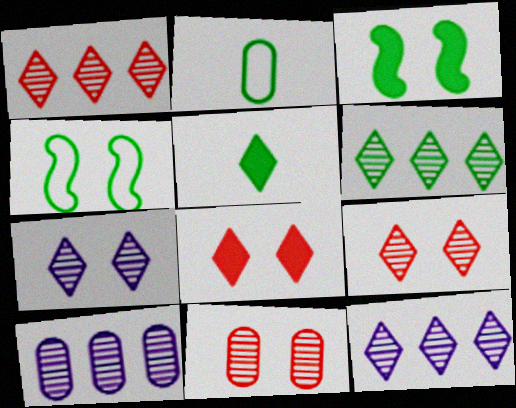[[1, 6, 12], 
[2, 3, 6]]